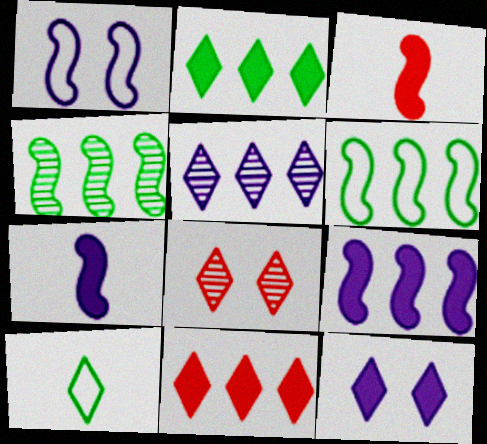[[1, 3, 4]]